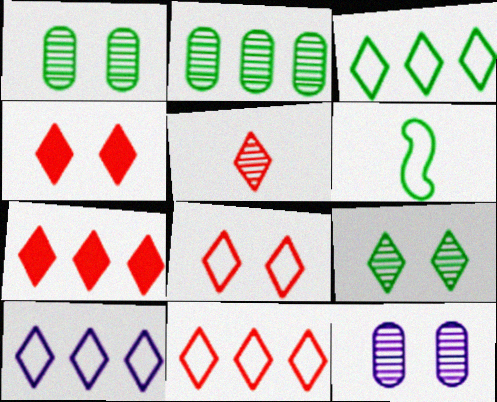[[3, 10, 11], 
[4, 5, 11], 
[5, 7, 8], 
[6, 7, 12]]